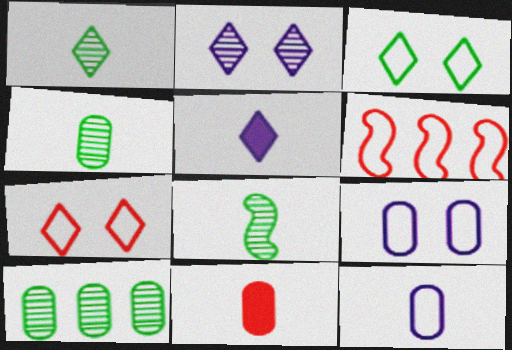[[1, 4, 8], 
[3, 6, 12], 
[4, 11, 12], 
[9, 10, 11]]